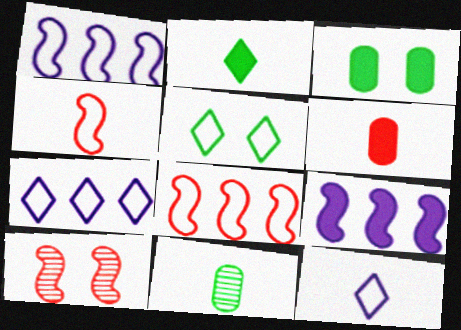[]